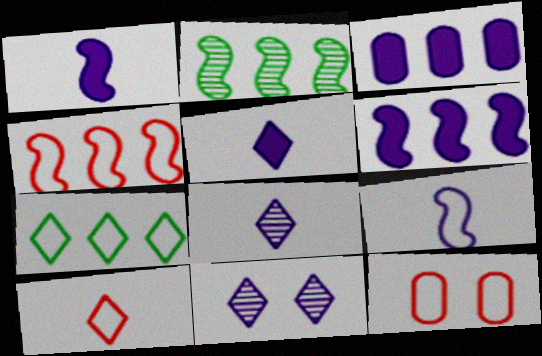[[2, 4, 6], 
[2, 5, 12], 
[3, 9, 11], 
[4, 10, 12], 
[7, 9, 12]]